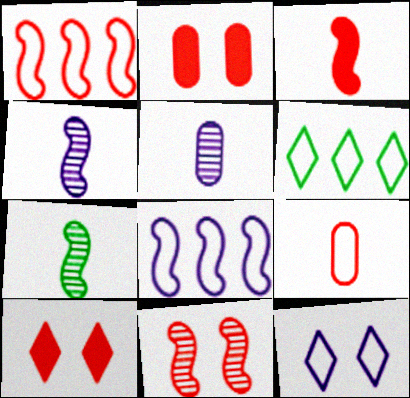[[1, 3, 11], 
[2, 4, 6]]